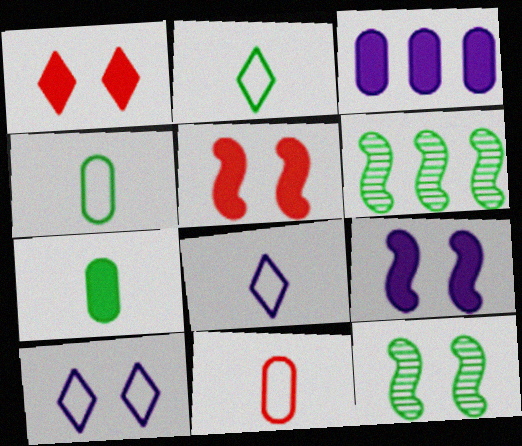[]